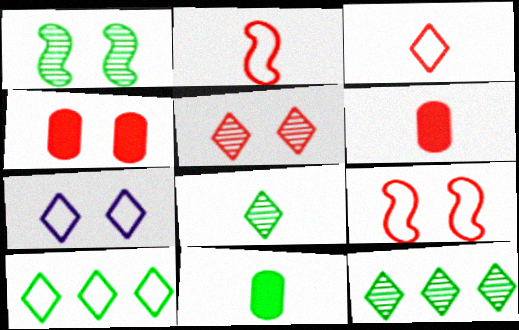[[1, 4, 7], 
[1, 10, 11], 
[3, 7, 10], 
[4, 5, 9]]